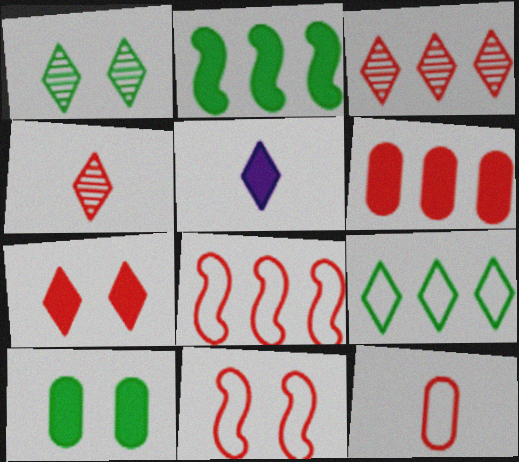[[3, 6, 8], 
[4, 6, 11]]